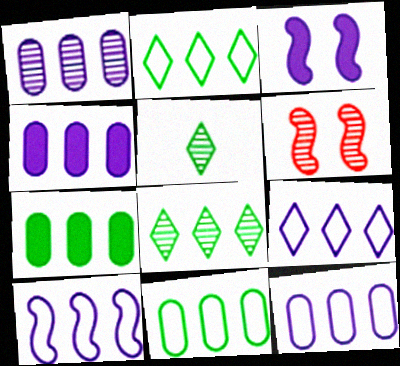[[1, 4, 12], 
[1, 5, 6], 
[9, 10, 12]]